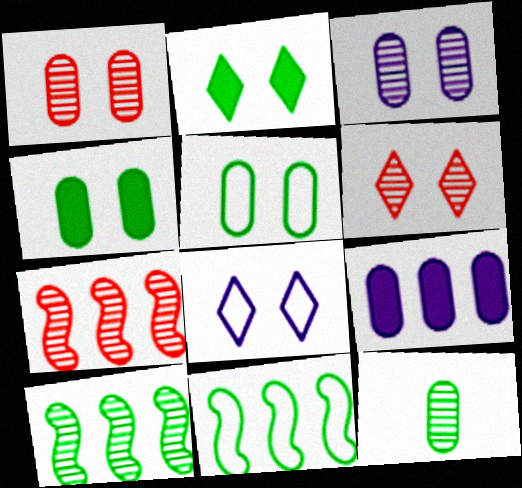[[2, 6, 8], 
[2, 11, 12]]